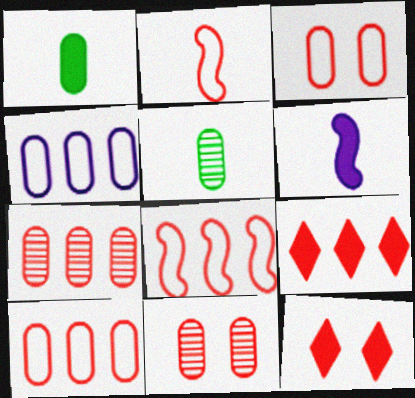[[1, 4, 11], 
[2, 7, 12], 
[2, 9, 11], 
[7, 8, 9]]